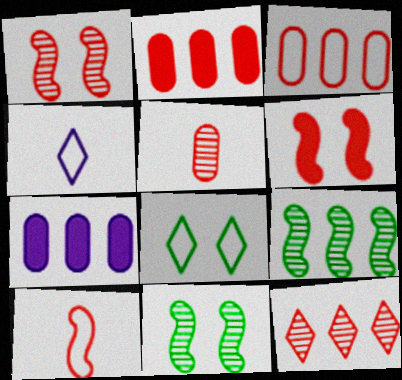[[1, 5, 12], 
[2, 4, 11]]